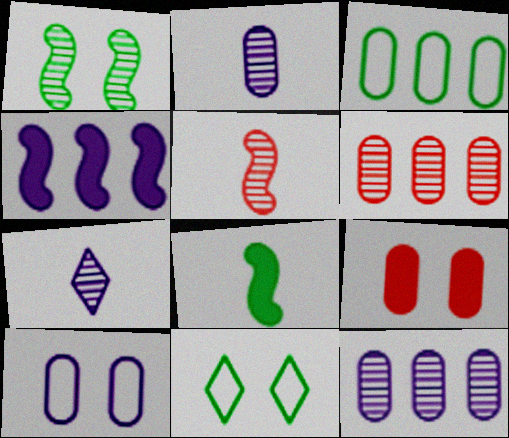[[1, 6, 7], 
[2, 3, 9], 
[4, 7, 10]]